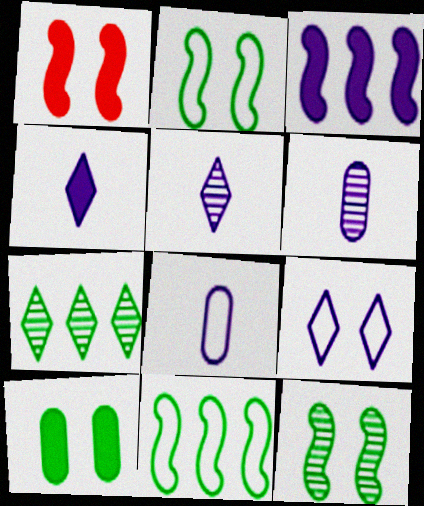[[1, 7, 8], 
[3, 6, 9]]